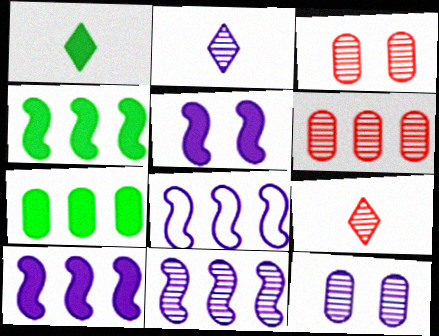[[1, 3, 8], 
[2, 11, 12], 
[8, 10, 11]]